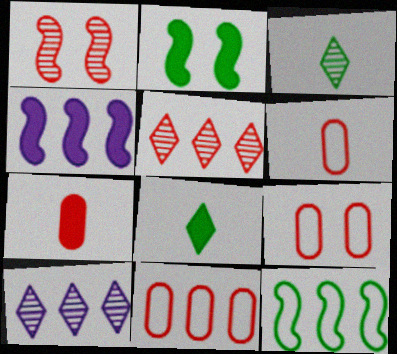[[2, 6, 10], 
[3, 4, 9], 
[6, 9, 11]]